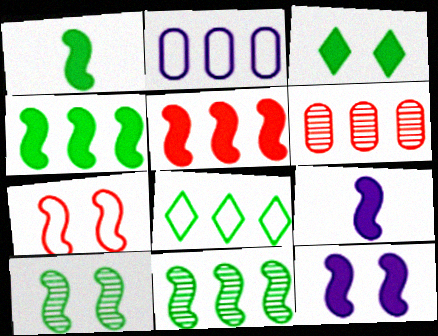[[1, 5, 12], 
[7, 9, 11], 
[7, 10, 12]]